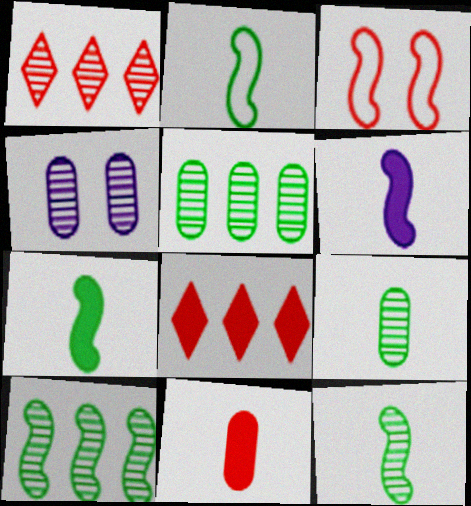[[1, 3, 11], 
[1, 4, 12], 
[2, 4, 8], 
[2, 7, 12], 
[3, 6, 10]]